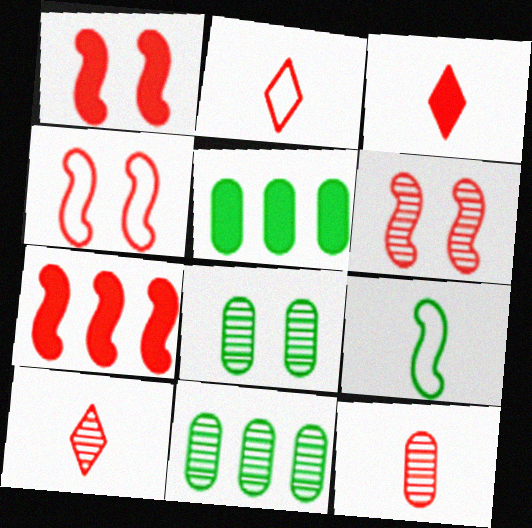[[1, 4, 6], 
[2, 3, 10]]